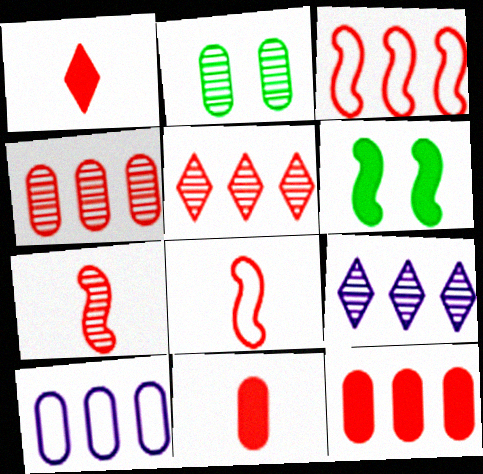[[2, 7, 9], 
[2, 10, 11], 
[3, 5, 12]]